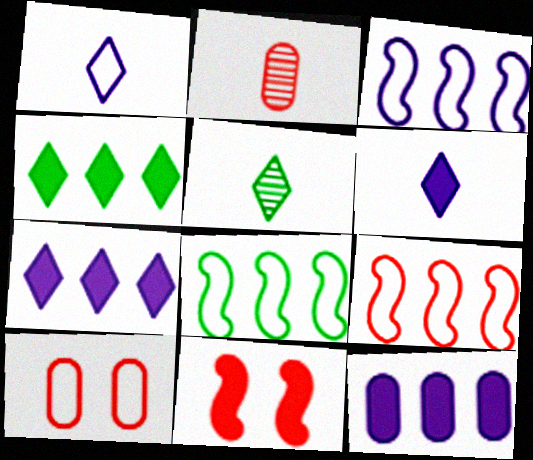[[1, 8, 10], 
[3, 8, 9]]